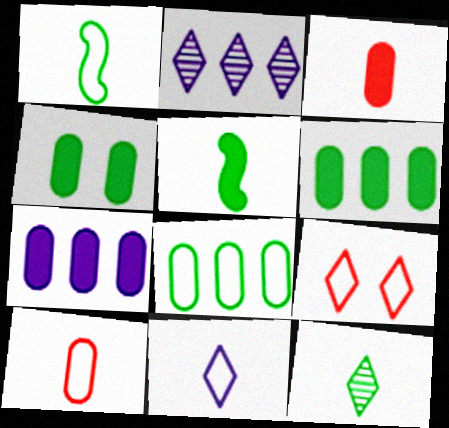[[1, 10, 11], 
[3, 4, 7]]